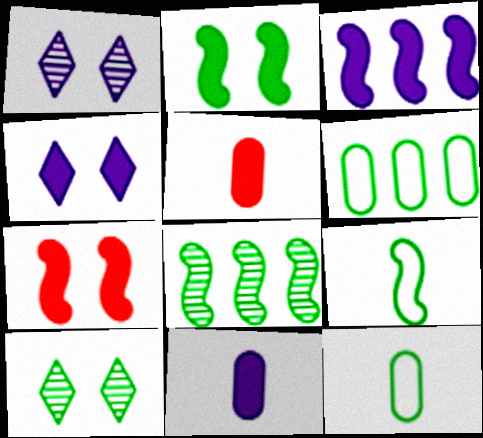[[2, 8, 9], 
[3, 4, 11]]